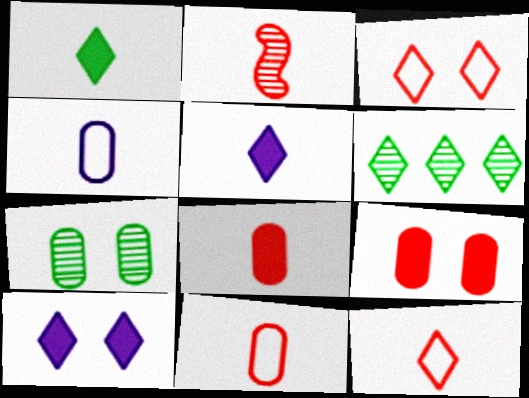[[1, 2, 4], 
[2, 8, 12], 
[3, 5, 6], 
[6, 10, 12]]